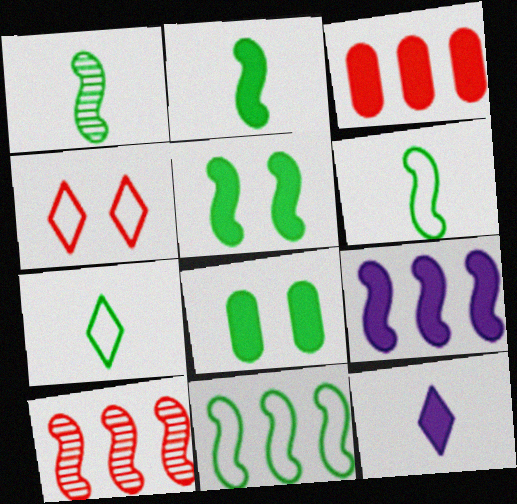[[1, 2, 6], 
[1, 5, 11], 
[3, 5, 12], 
[9, 10, 11]]